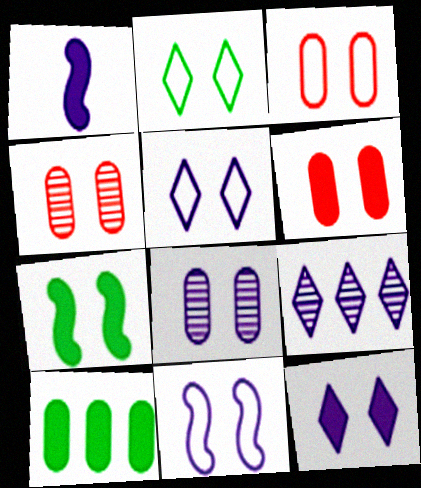[[2, 3, 11], 
[3, 4, 6], 
[4, 5, 7], 
[6, 7, 12], 
[8, 11, 12]]